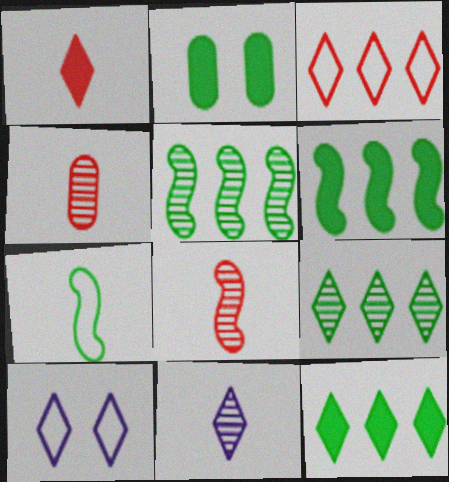[[1, 9, 10], 
[2, 7, 9], 
[4, 6, 10]]